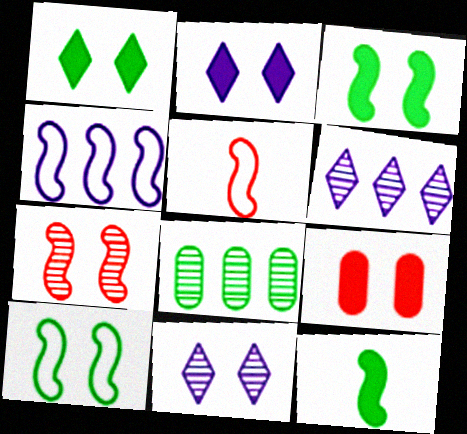[[2, 3, 9], 
[2, 5, 8], 
[4, 5, 10], 
[4, 7, 12], 
[9, 10, 11]]